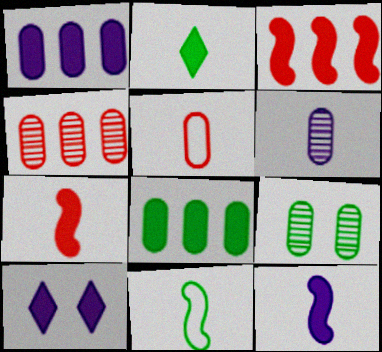[[1, 5, 9], 
[1, 10, 12], 
[4, 6, 9], 
[4, 10, 11], 
[7, 8, 10]]